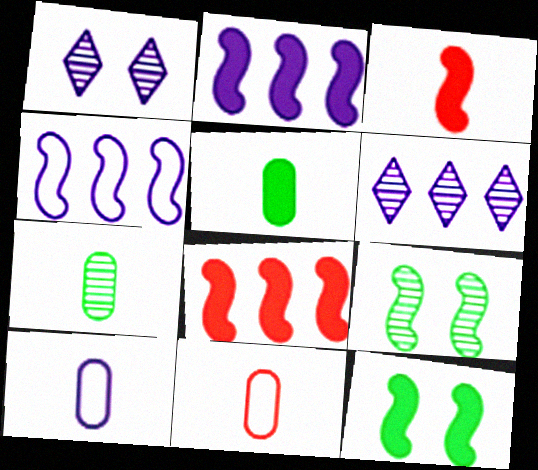[[1, 2, 10], 
[2, 3, 12], 
[3, 4, 9], 
[6, 11, 12]]